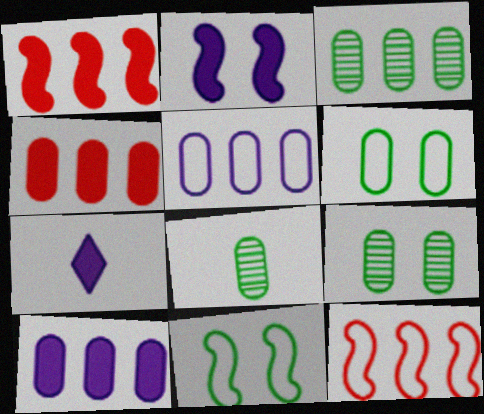[[2, 7, 10], 
[3, 4, 5], 
[3, 8, 9], 
[7, 9, 12]]